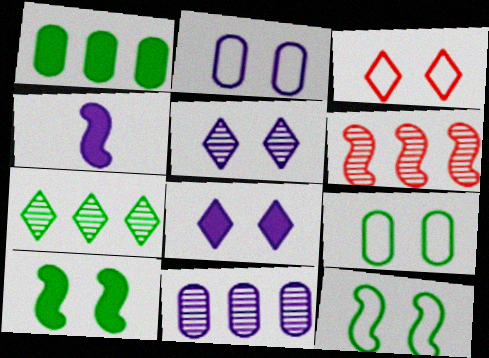[[2, 3, 12], 
[4, 6, 12], 
[6, 7, 11]]